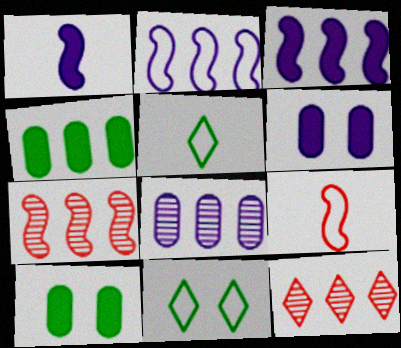[[2, 4, 12], 
[5, 6, 7]]